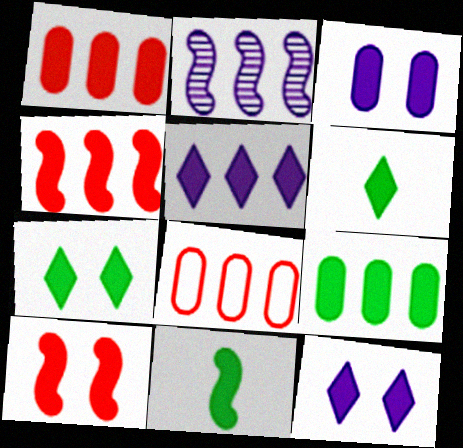[[1, 11, 12], 
[3, 4, 6], 
[3, 7, 10], 
[4, 5, 9], 
[7, 9, 11]]